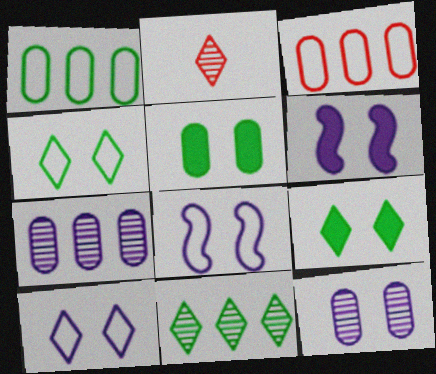[[1, 2, 6], 
[6, 10, 12]]